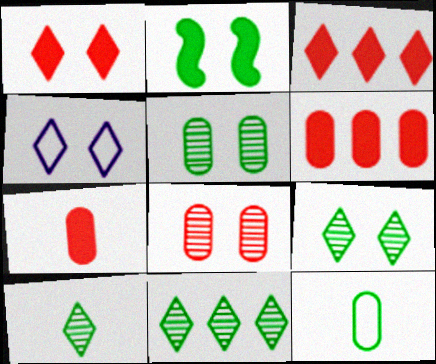[[1, 4, 9], 
[2, 4, 8], 
[2, 11, 12], 
[3, 4, 10], 
[9, 10, 11]]